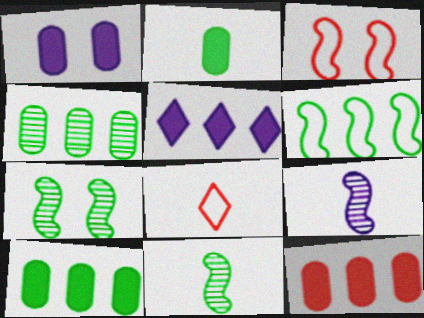[[1, 2, 12], 
[2, 8, 9]]